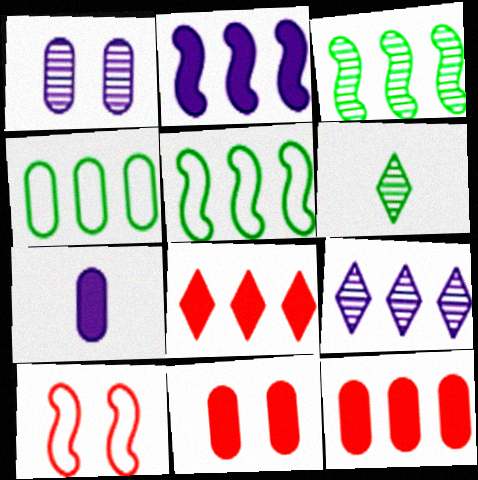[[5, 9, 12]]